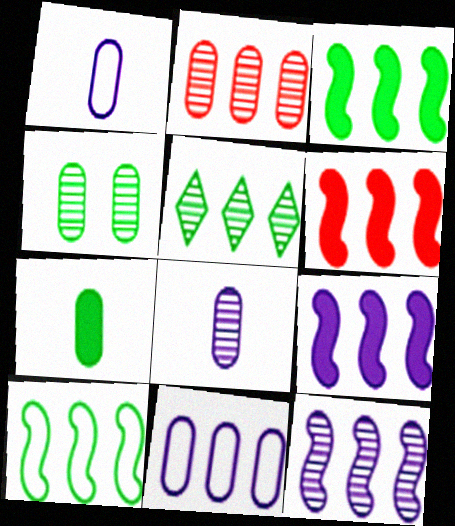[[2, 4, 8], 
[2, 5, 12], 
[3, 6, 9], 
[5, 6, 11], 
[6, 10, 12]]